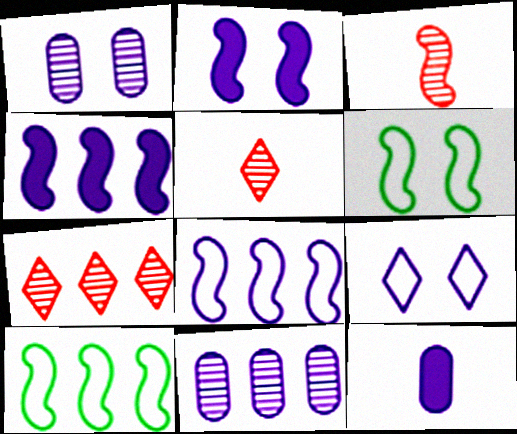[[1, 2, 9], 
[2, 3, 10], 
[3, 4, 6], 
[6, 7, 12]]